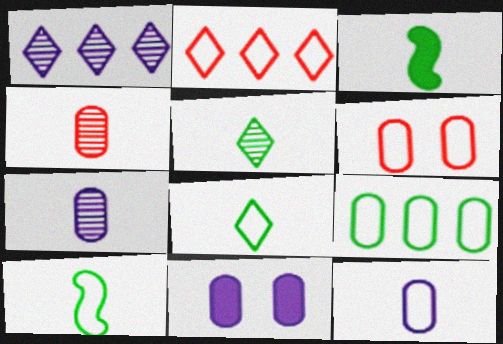[[1, 3, 6], 
[4, 9, 11], 
[6, 9, 12]]